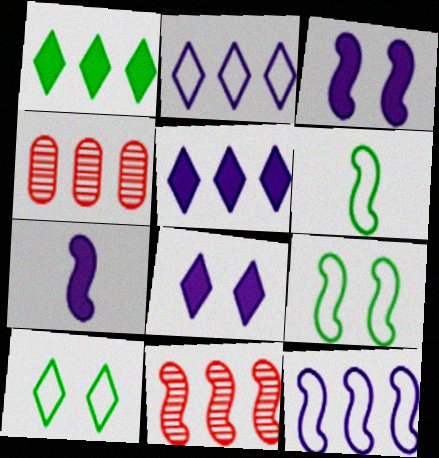[[1, 4, 12], 
[3, 6, 11], 
[4, 6, 8], 
[4, 7, 10], 
[7, 9, 11]]